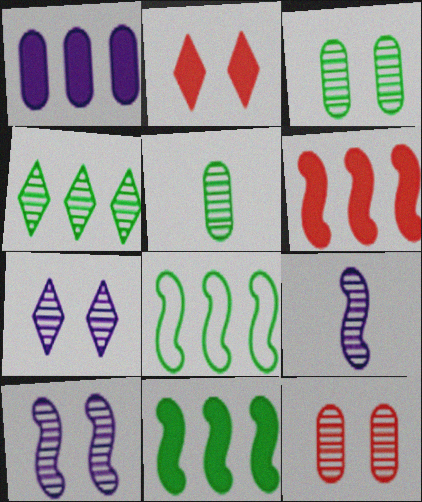[[4, 9, 12]]